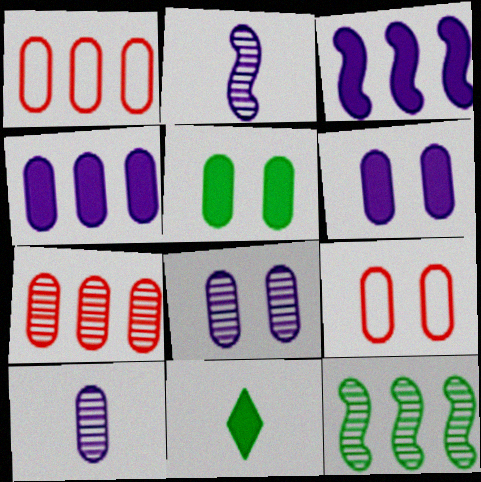[[1, 5, 10], 
[5, 8, 9]]